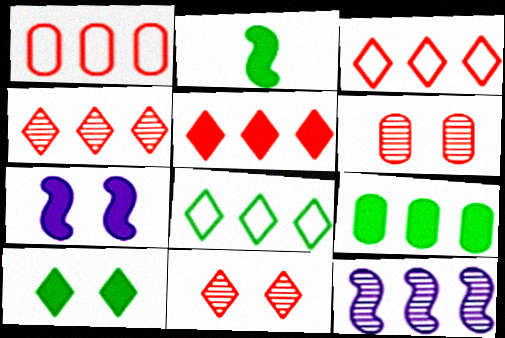[[2, 9, 10], 
[3, 4, 5], 
[3, 9, 12]]